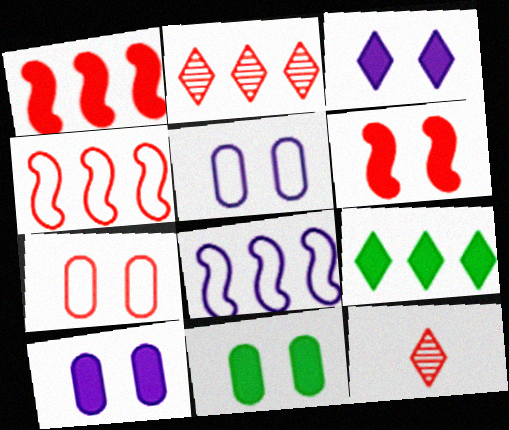[[1, 7, 12], 
[3, 6, 11], 
[8, 11, 12]]